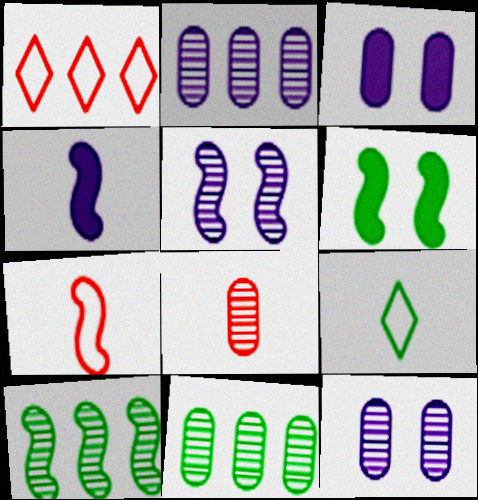[[4, 8, 9], 
[6, 9, 11], 
[8, 11, 12]]